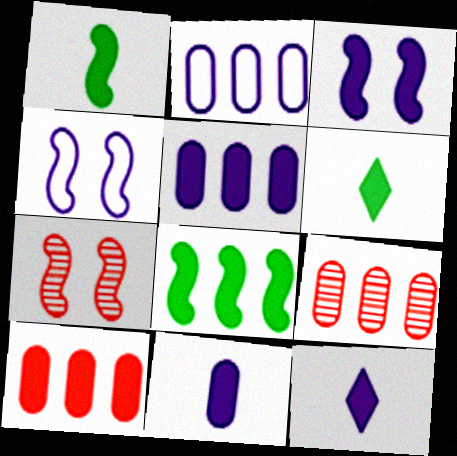[[2, 6, 7], 
[3, 5, 12], 
[3, 6, 10], 
[4, 6, 9]]